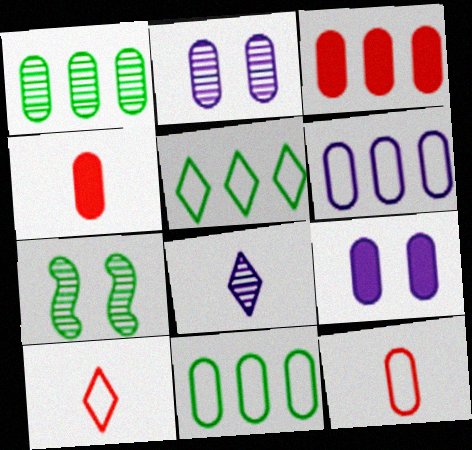[[1, 3, 6], 
[1, 9, 12], 
[2, 4, 11]]